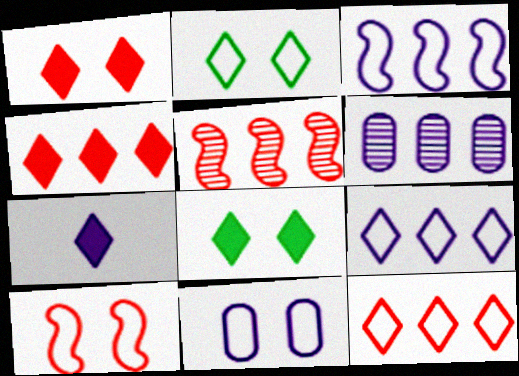[[2, 10, 11], 
[4, 7, 8]]